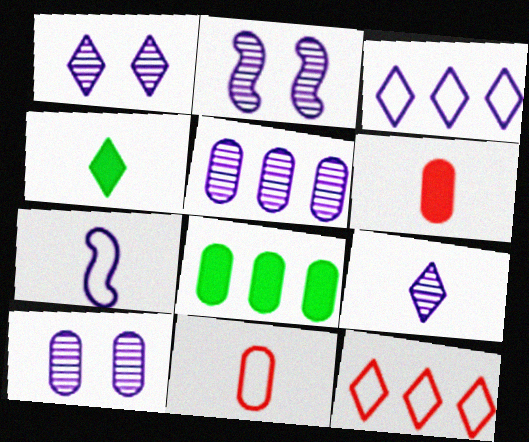[[1, 2, 10], 
[1, 4, 12], 
[2, 5, 9], 
[8, 10, 11]]